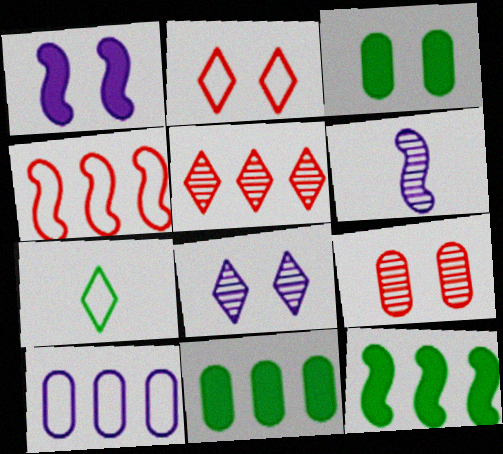[[2, 6, 11], 
[5, 10, 12]]